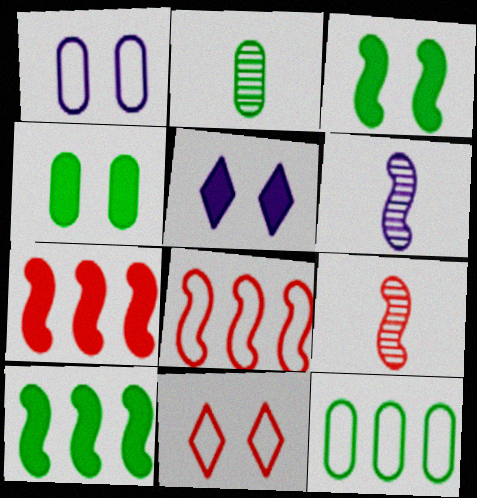[[2, 4, 12], 
[2, 5, 8], 
[3, 6, 8], 
[5, 9, 12]]